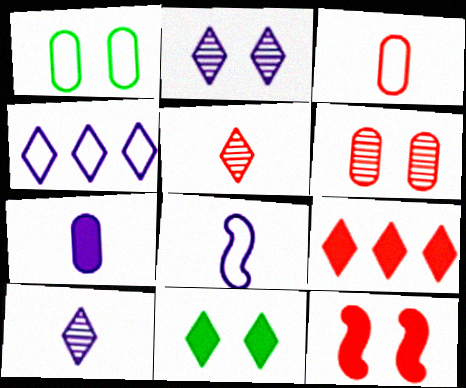[[1, 2, 12], 
[4, 5, 11], 
[7, 8, 10]]